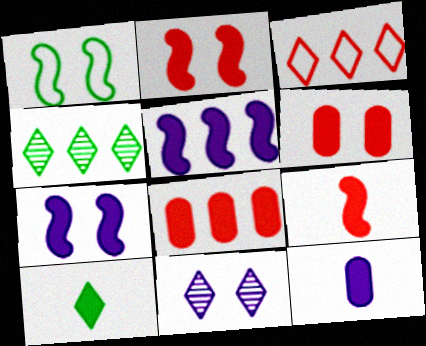[[1, 6, 11], 
[3, 10, 11], 
[5, 6, 10], 
[7, 8, 10], 
[9, 10, 12]]